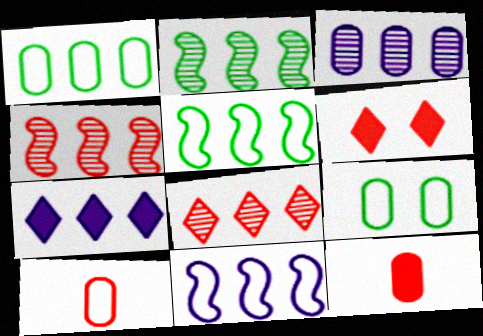[[1, 4, 7], 
[2, 3, 8], 
[3, 7, 11], 
[3, 9, 12], 
[4, 6, 10]]